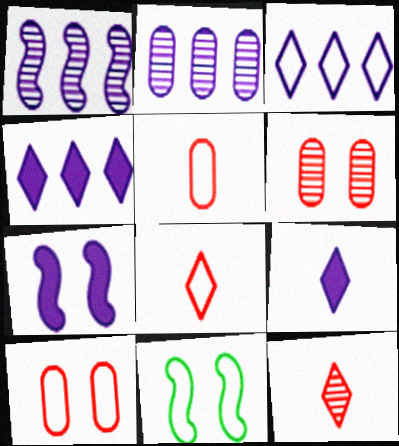[[3, 5, 11]]